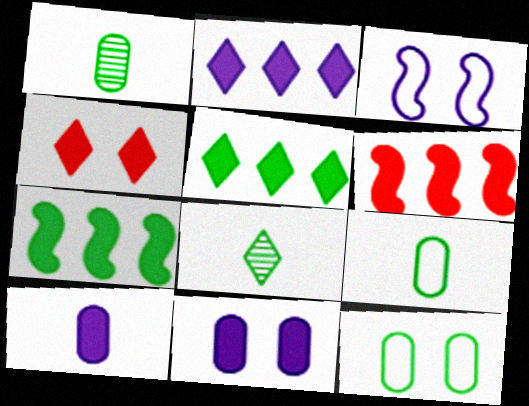[[4, 7, 10], 
[7, 8, 12]]